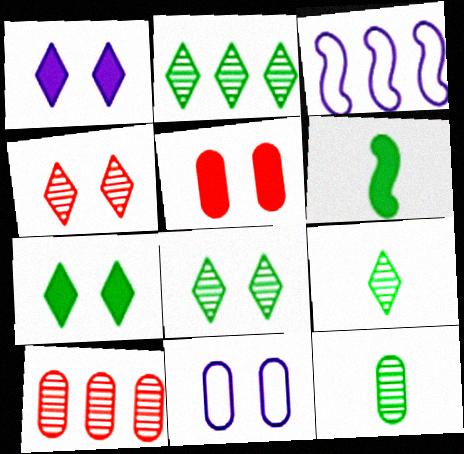[[2, 8, 9], 
[3, 5, 9]]